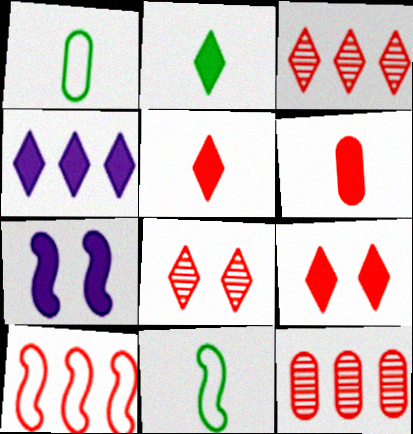[[1, 3, 7], 
[2, 4, 9], 
[6, 8, 10]]